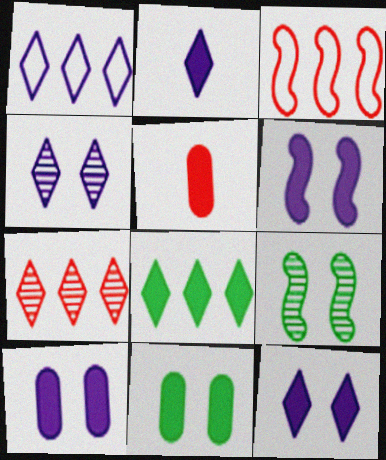[[1, 2, 4], 
[1, 5, 9], 
[1, 7, 8], 
[5, 6, 8], 
[6, 10, 12]]